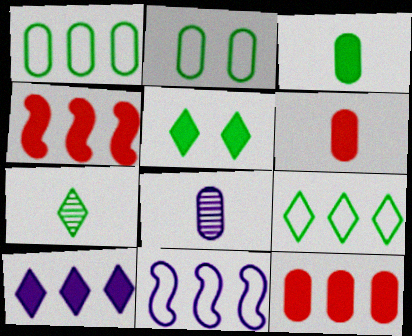[[2, 8, 12], 
[5, 7, 9]]